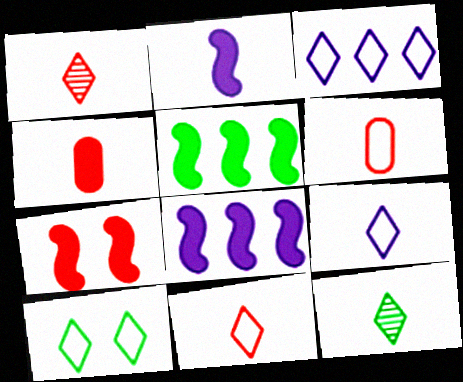[[2, 5, 7], 
[2, 6, 12], 
[3, 10, 11]]